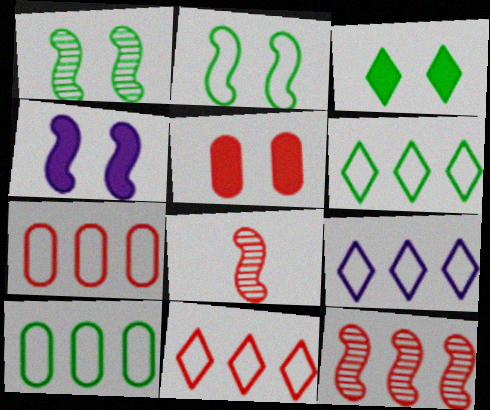[[3, 4, 5], 
[5, 8, 11], 
[6, 9, 11]]